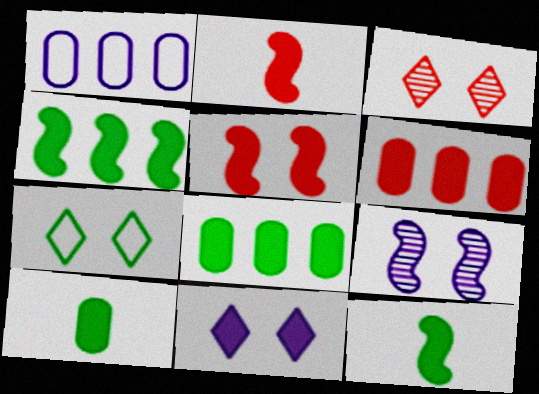[[1, 3, 12], 
[2, 8, 11], 
[3, 7, 11], 
[6, 11, 12]]